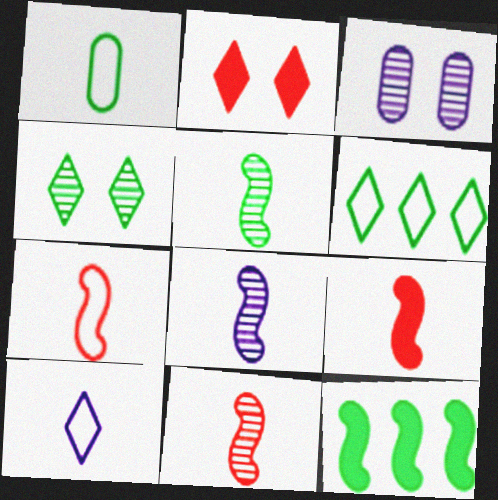[[1, 4, 12], 
[1, 7, 10], 
[3, 6, 9], 
[5, 8, 11], 
[7, 9, 11]]